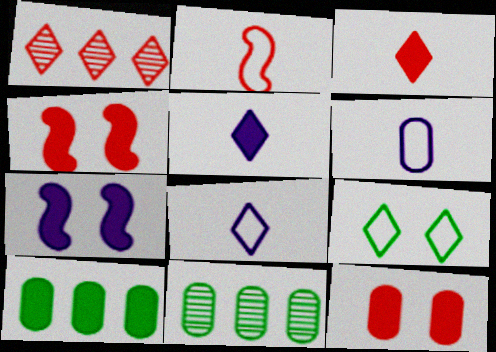[[1, 2, 12], 
[1, 5, 9], 
[3, 7, 10], 
[4, 5, 10], 
[4, 8, 11], 
[6, 11, 12]]